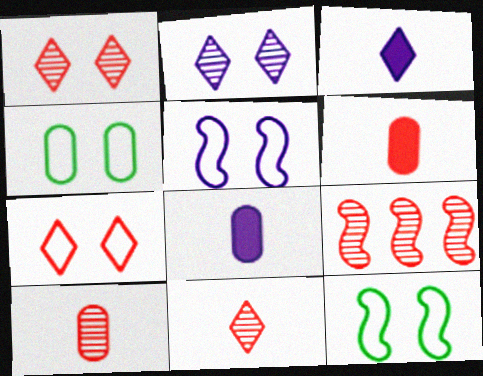[[1, 9, 10], 
[3, 4, 9], 
[4, 5, 7], 
[6, 7, 9]]